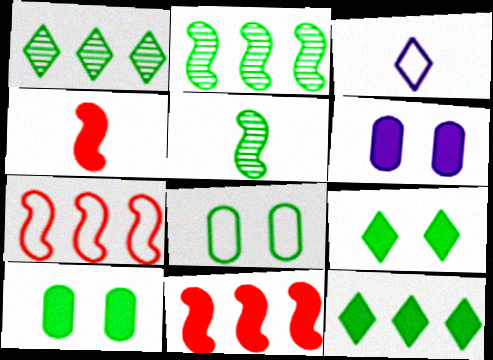[[3, 7, 8], 
[4, 6, 12], 
[5, 8, 12]]